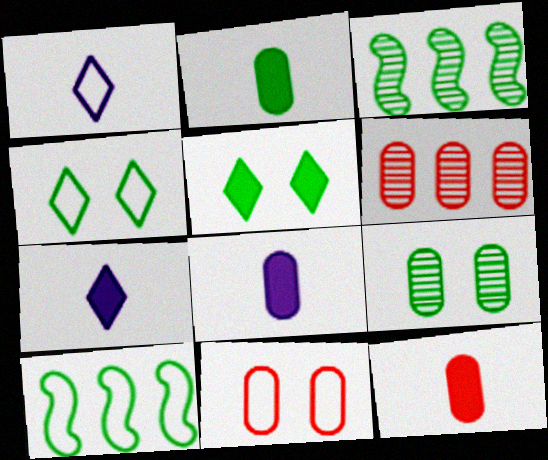[[1, 10, 11], 
[2, 3, 4], 
[2, 8, 12], 
[3, 7, 11], 
[6, 11, 12]]